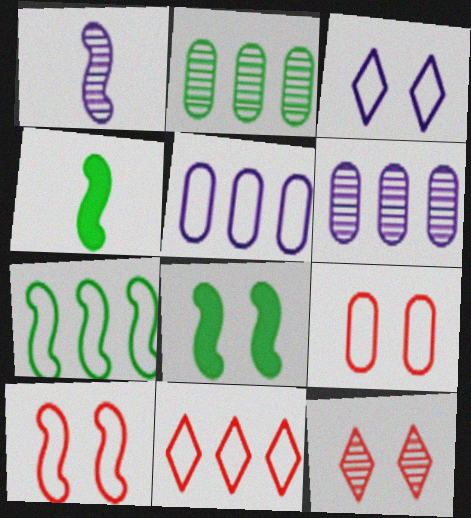[[1, 2, 12], 
[4, 5, 12], 
[5, 7, 11]]